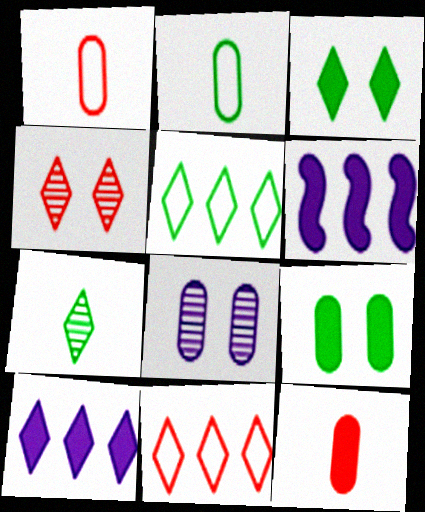[[2, 4, 6], 
[3, 5, 7], 
[3, 6, 12]]